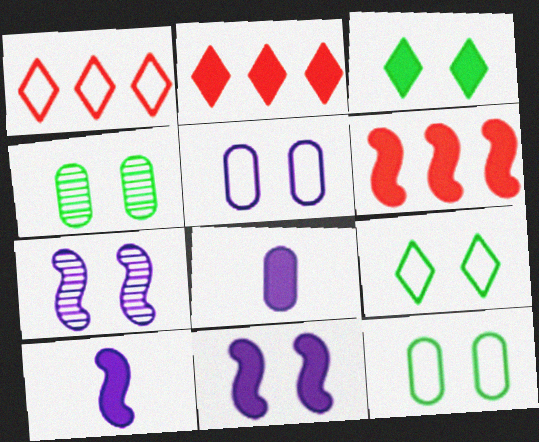[[1, 4, 10], 
[3, 6, 8]]